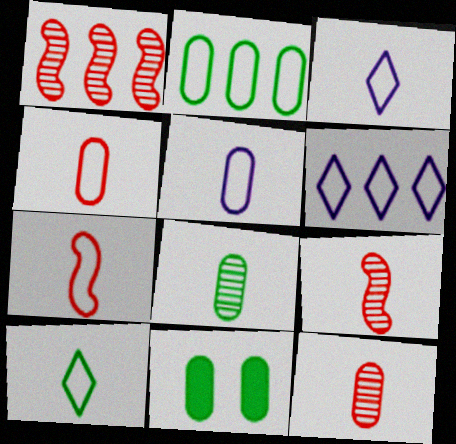[[1, 3, 11], 
[2, 8, 11], 
[5, 7, 10], 
[6, 9, 11]]